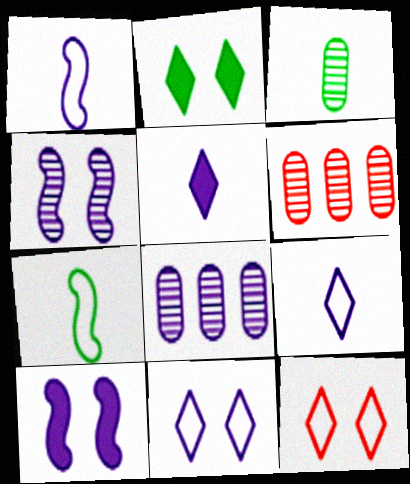[[1, 2, 6], 
[8, 9, 10]]